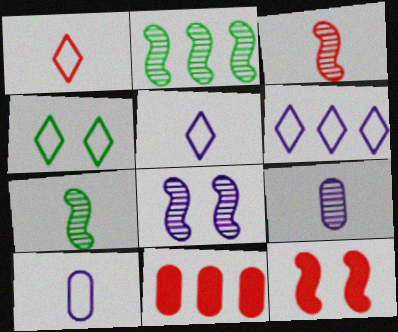[[1, 4, 6], 
[2, 3, 8], 
[2, 6, 11]]